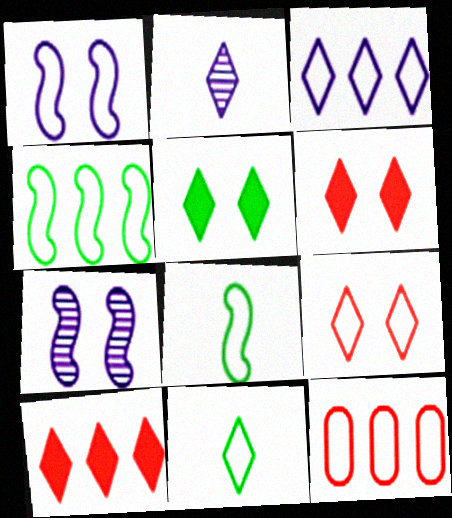[[1, 11, 12], 
[3, 4, 12], 
[3, 9, 11]]